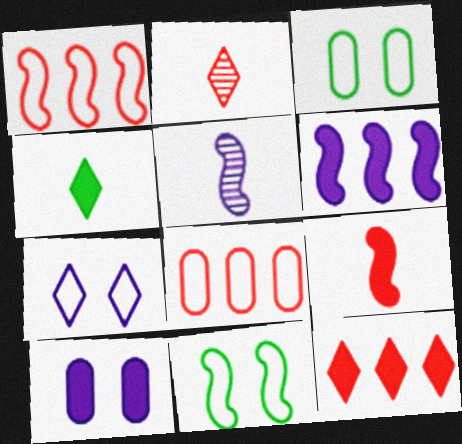[[2, 3, 6], 
[3, 5, 12]]